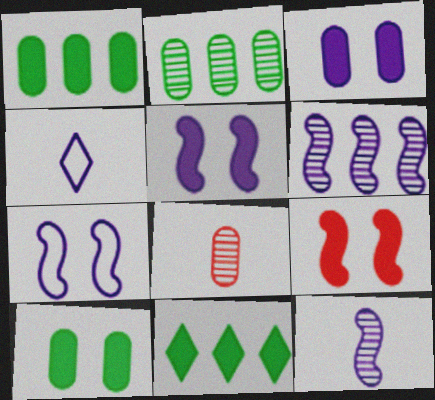[[2, 4, 9], 
[3, 4, 6], 
[7, 8, 11]]